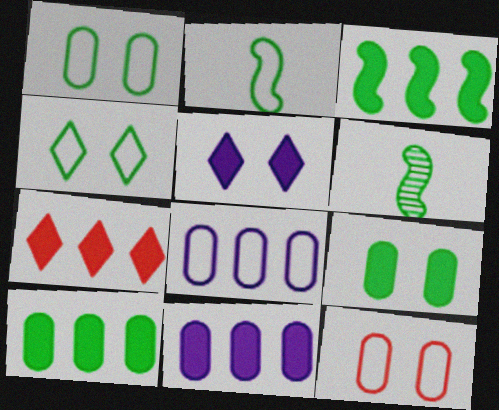[[3, 7, 11], 
[4, 6, 10]]